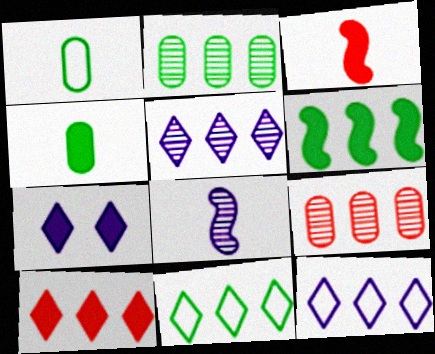[[2, 6, 11], 
[5, 10, 11], 
[6, 9, 12]]